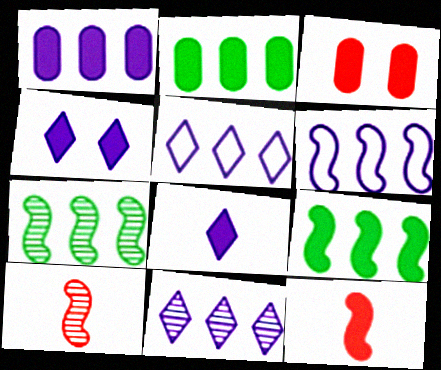[[1, 6, 11], 
[2, 4, 12], 
[3, 8, 9]]